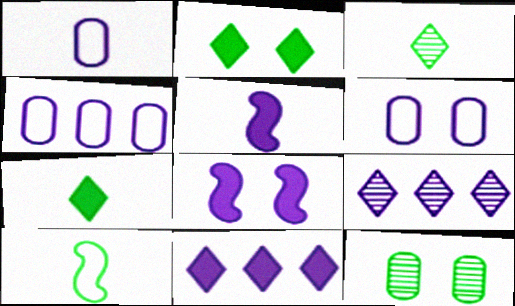[[1, 4, 6], 
[1, 8, 9], 
[5, 6, 9]]